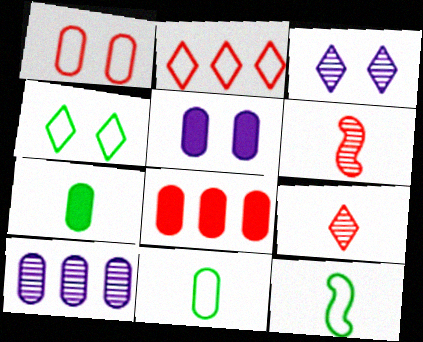[[1, 7, 10], 
[3, 8, 12], 
[5, 7, 8]]